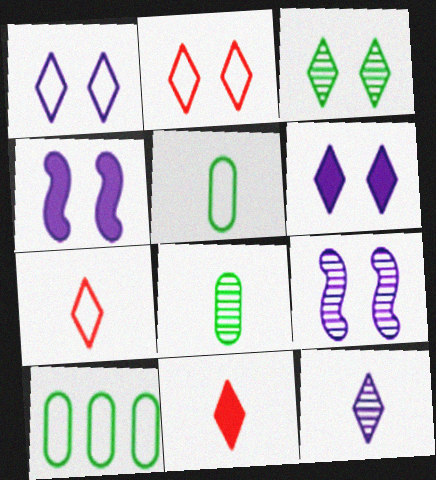[[2, 3, 6], 
[9, 10, 11]]